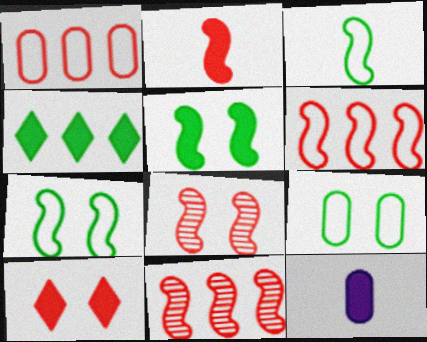[[2, 6, 8]]